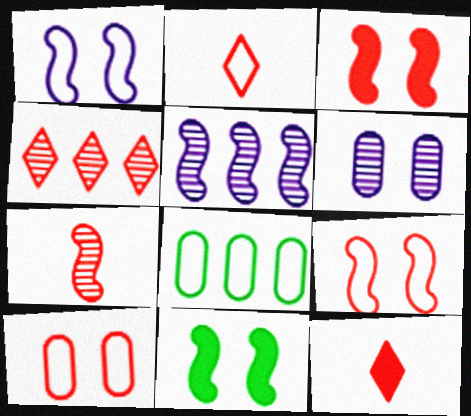[[1, 2, 8]]